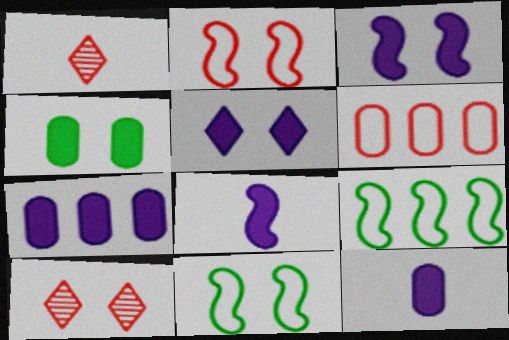[[1, 7, 11], 
[5, 7, 8], 
[9, 10, 12]]